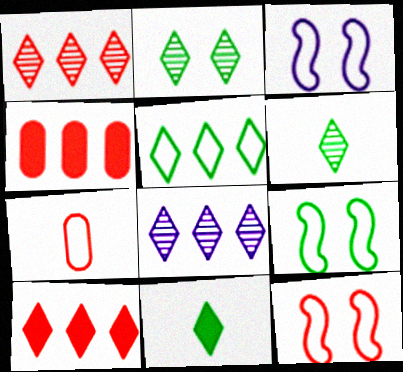[[2, 5, 11], 
[3, 4, 6], 
[3, 5, 7], 
[3, 9, 12], 
[5, 8, 10]]